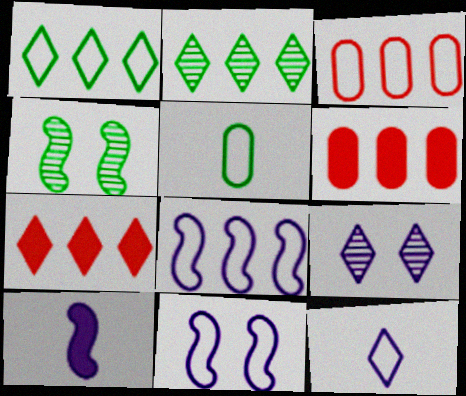[[1, 3, 8], 
[2, 6, 8], 
[4, 6, 12]]